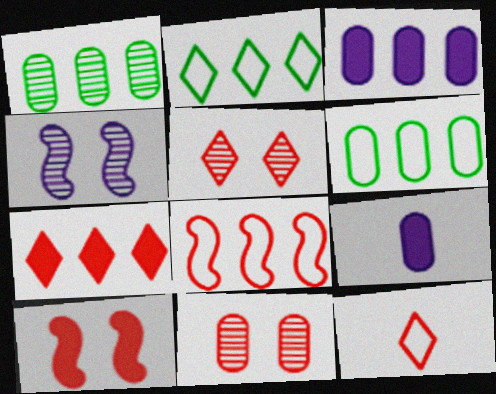[[5, 7, 12], 
[6, 9, 11]]